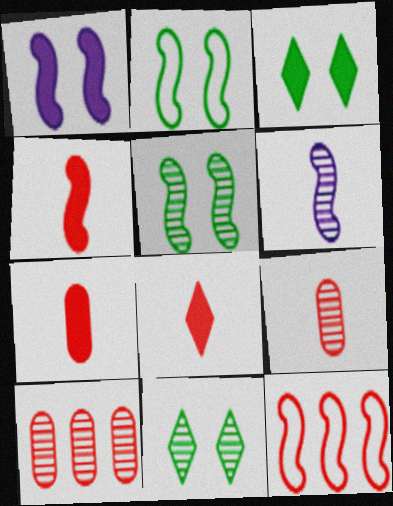[[4, 7, 8], 
[6, 10, 11]]